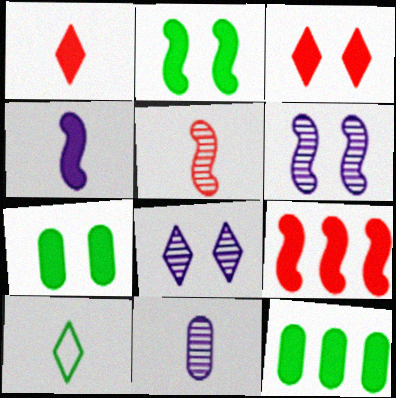[[2, 4, 9], 
[3, 4, 12]]